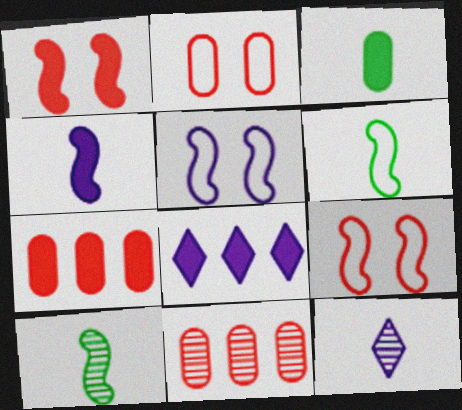[[1, 3, 8], 
[2, 8, 10]]